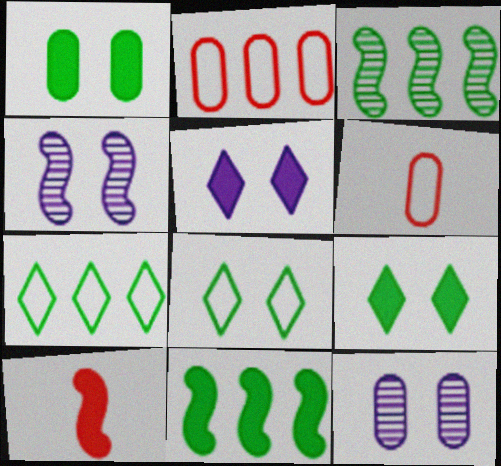[[3, 5, 6], 
[7, 10, 12]]